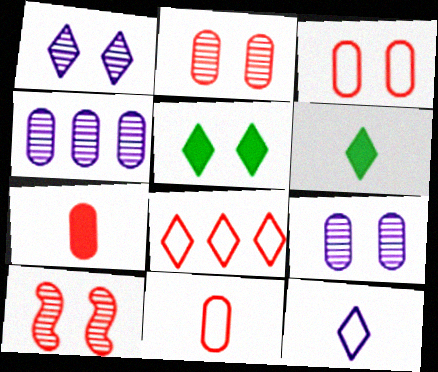[[1, 6, 8], 
[7, 8, 10]]